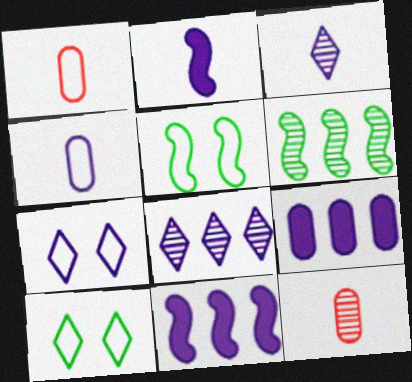[[2, 3, 4], 
[10, 11, 12]]